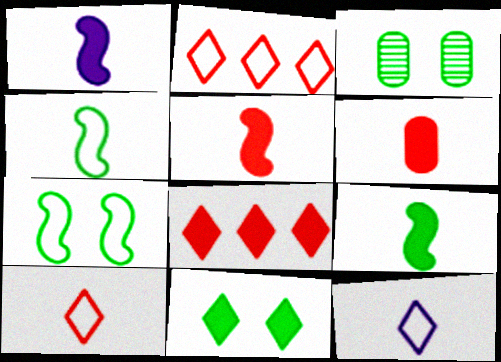[[1, 2, 3], 
[1, 5, 9], 
[3, 7, 11]]